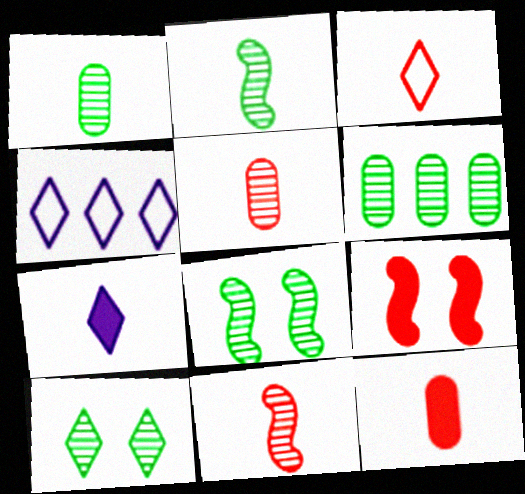[[1, 4, 9], 
[2, 6, 10], 
[3, 11, 12], 
[4, 8, 12]]